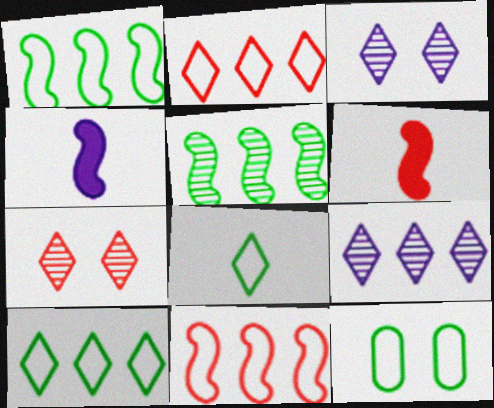[[1, 8, 12], 
[6, 9, 12]]